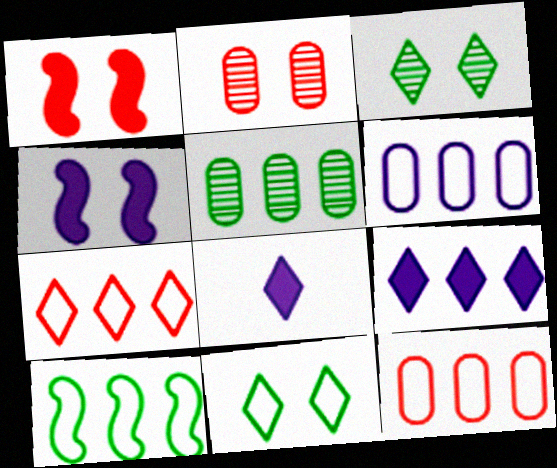[[2, 4, 11], 
[2, 8, 10], 
[3, 7, 8], 
[6, 7, 10]]